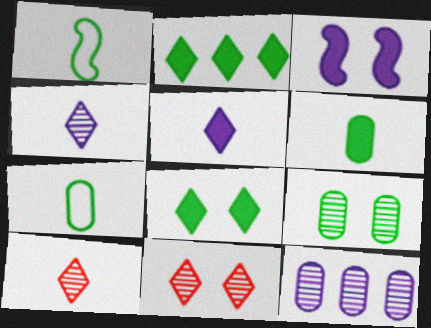[[1, 2, 9]]